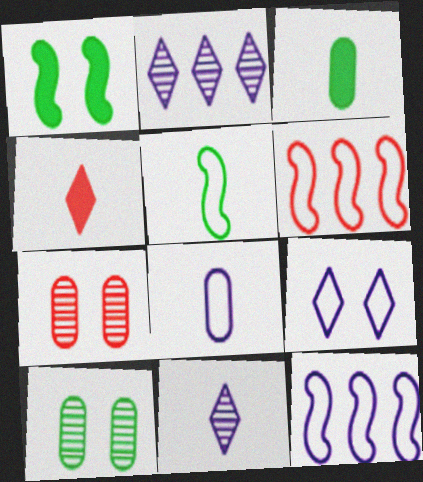[[1, 7, 9], 
[4, 6, 7], 
[4, 10, 12], 
[8, 9, 12]]